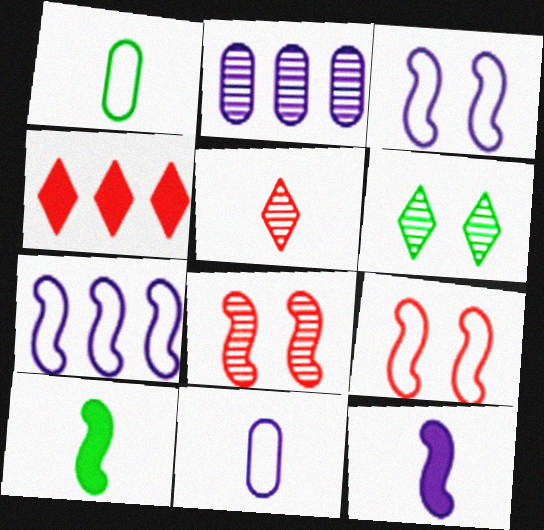[[1, 5, 12], 
[5, 10, 11], 
[7, 8, 10]]